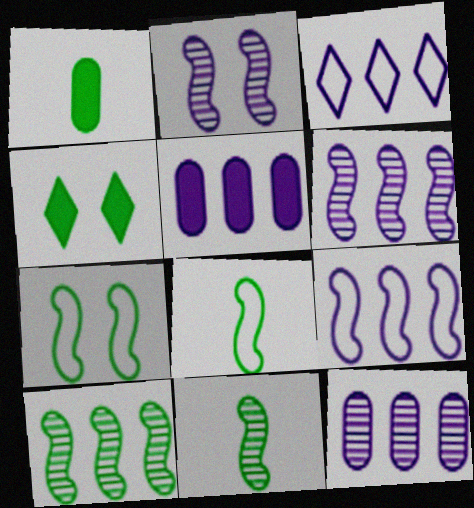[[3, 5, 6]]